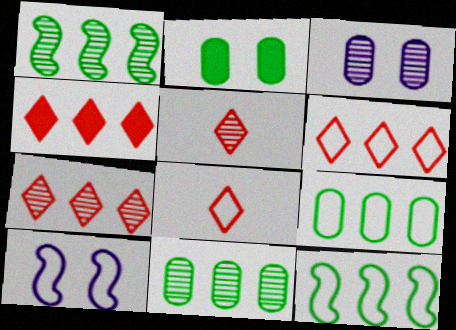[[1, 3, 5], 
[4, 6, 7], 
[8, 9, 10]]